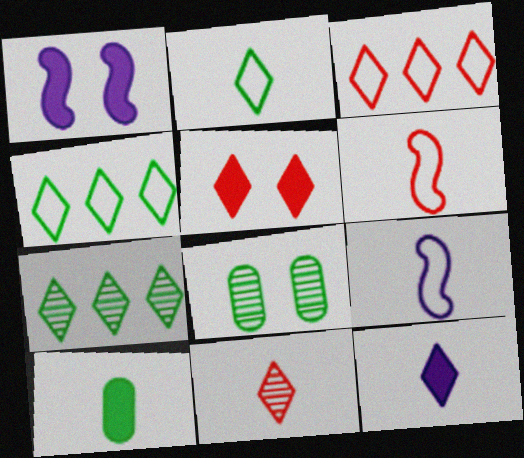[[2, 11, 12], 
[3, 5, 11], 
[9, 10, 11]]